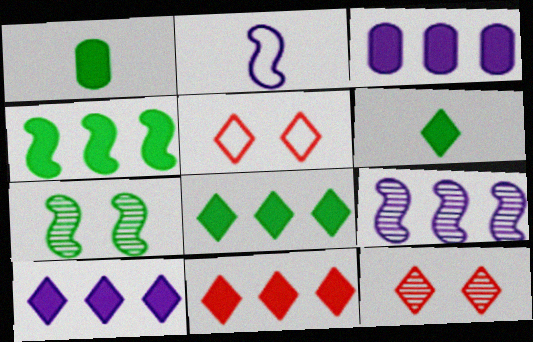[[1, 5, 9], 
[3, 4, 11], 
[8, 10, 11]]